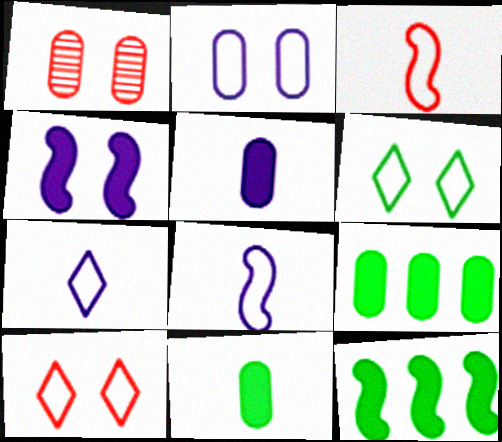[[1, 4, 6], 
[1, 7, 12]]